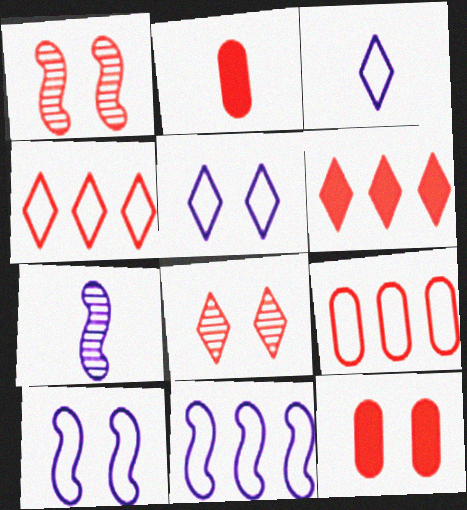[[1, 2, 4]]